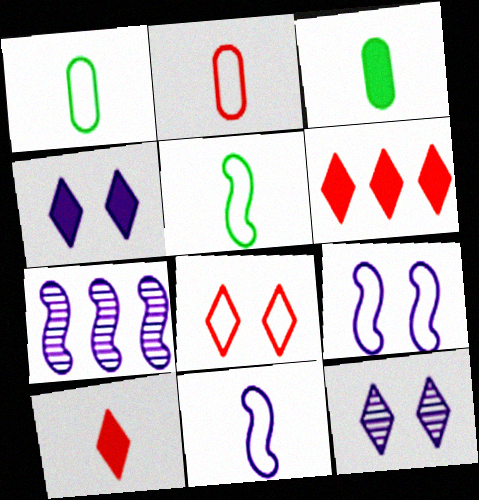[[3, 7, 8]]